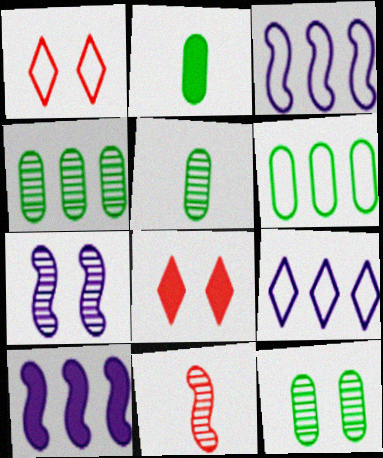[[1, 5, 10], 
[2, 6, 12], 
[2, 8, 10], 
[3, 5, 8], 
[4, 5, 12]]